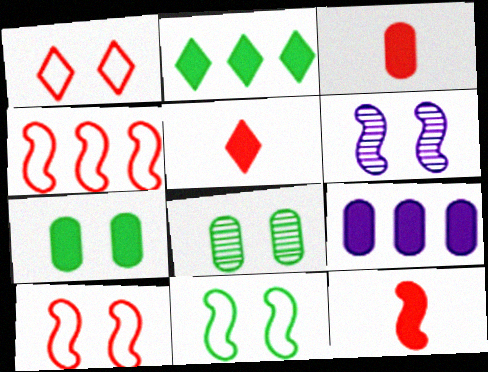[[1, 6, 7], 
[3, 5, 12], 
[3, 7, 9]]